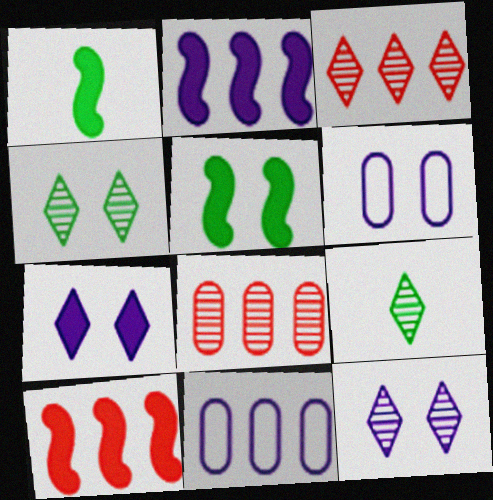[[1, 3, 6], 
[3, 9, 12], 
[6, 9, 10]]